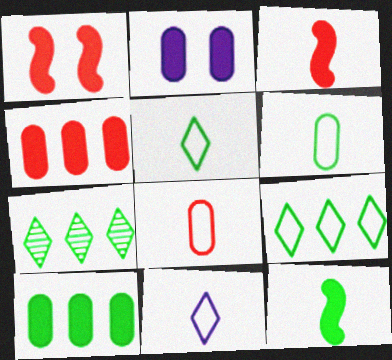[]